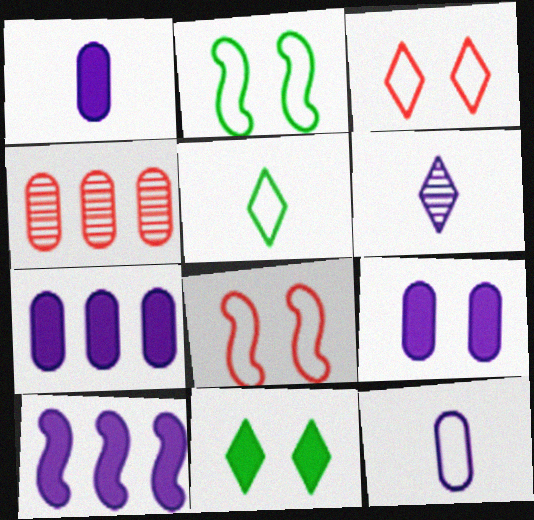[[1, 7, 9]]